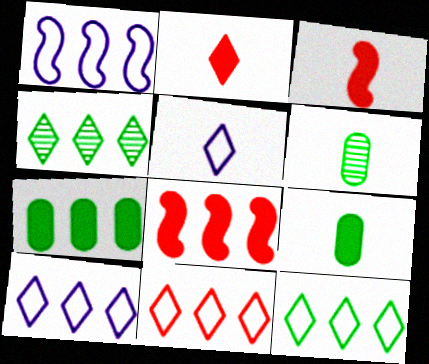[[3, 5, 6], 
[10, 11, 12]]